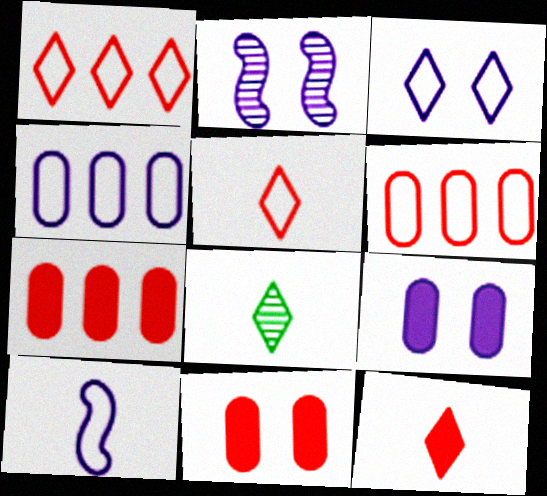[[2, 3, 9], 
[3, 4, 10]]